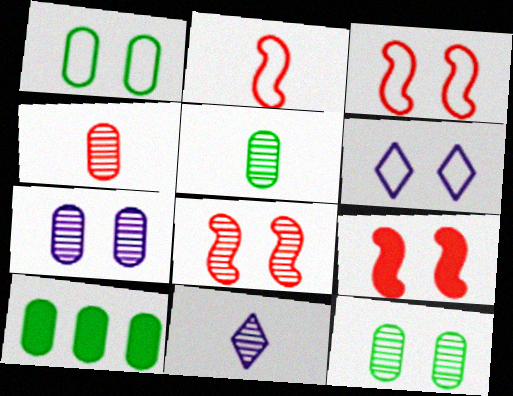[[1, 3, 6], 
[1, 5, 10], 
[3, 8, 9], 
[3, 10, 11], 
[6, 9, 12]]